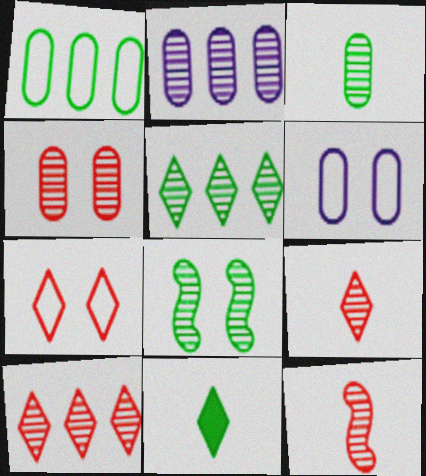[[1, 8, 11], 
[2, 3, 4], 
[2, 8, 9], 
[3, 5, 8], 
[4, 10, 12]]